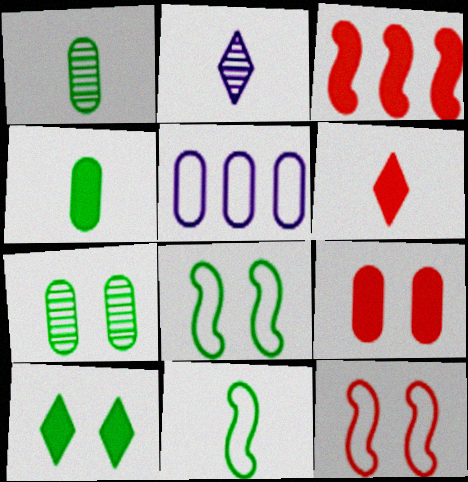[[1, 5, 9], 
[3, 6, 9], 
[7, 8, 10]]